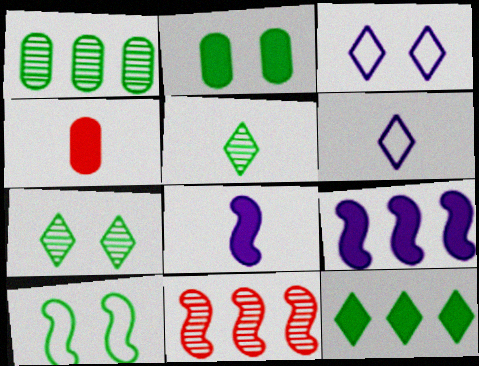[[2, 6, 11], 
[2, 7, 10], 
[8, 10, 11]]